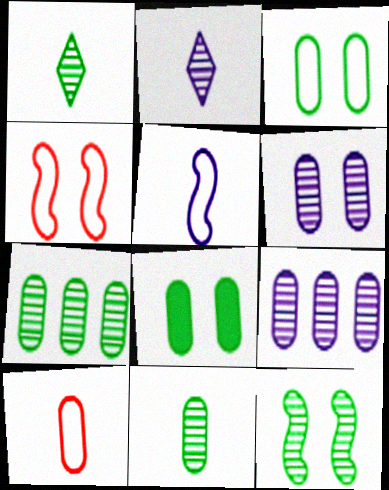[[1, 7, 12], 
[8, 9, 10]]